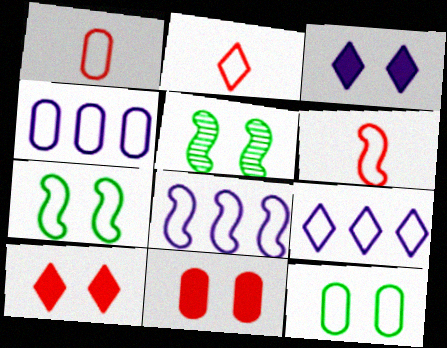[[1, 2, 6], 
[1, 4, 12], 
[1, 7, 9], 
[2, 4, 7], 
[2, 8, 12], 
[4, 8, 9], 
[6, 7, 8], 
[6, 9, 12]]